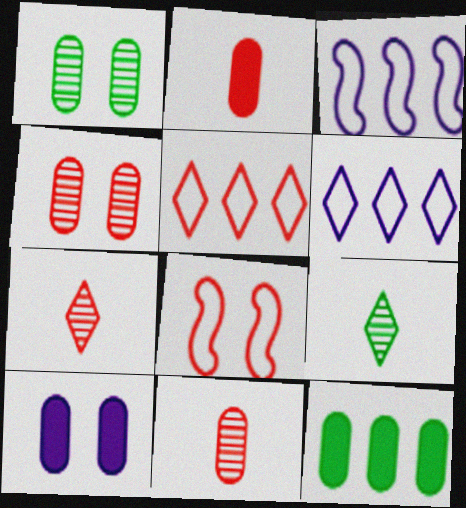[[2, 10, 12]]